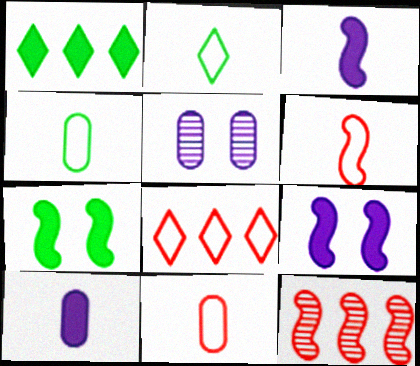[[1, 5, 6]]